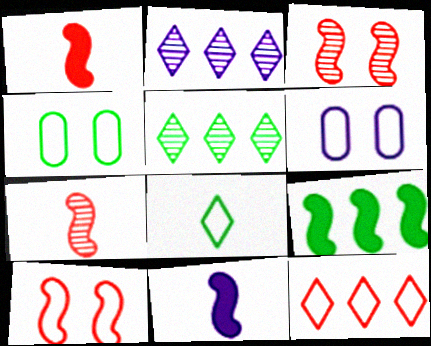[[1, 2, 4], 
[1, 5, 6], 
[2, 6, 11]]